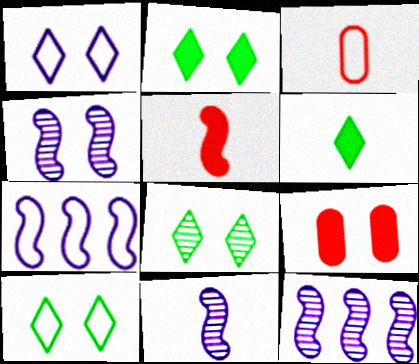[[2, 3, 12], 
[2, 8, 10], 
[3, 6, 11], 
[3, 7, 10], 
[4, 9, 10], 
[4, 11, 12]]